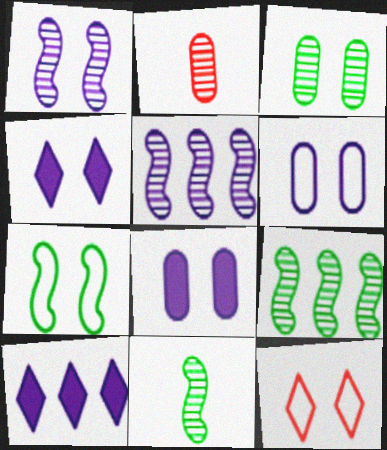[[1, 4, 6], 
[2, 7, 10], 
[6, 7, 12]]